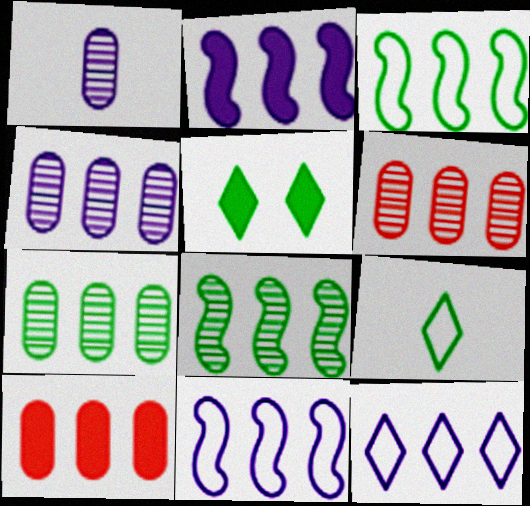[[2, 4, 12], 
[4, 6, 7], 
[8, 10, 12]]